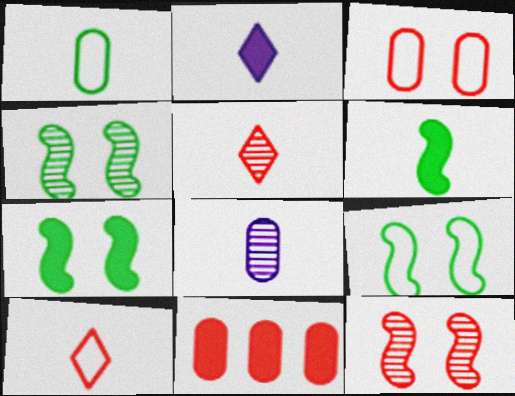[[2, 7, 11], 
[4, 7, 9], 
[6, 8, 10], 
[10, 11, 12]]